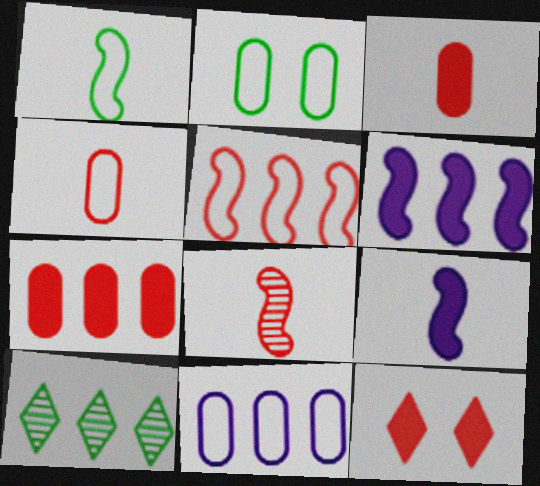[[1, 8, 9], 
[2, 4, 11]]